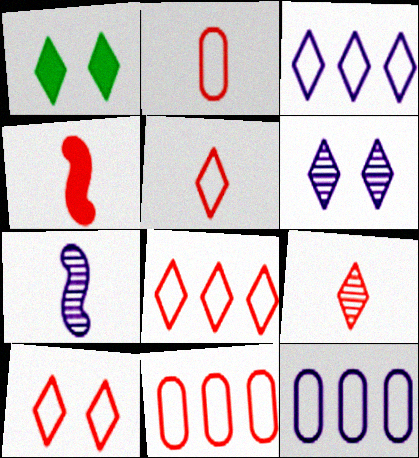[[1, 3, 9], 
[1, 6, 10], 
[1, 7, 11], 
[2, 4, 9], 
[5, 8, 10]]